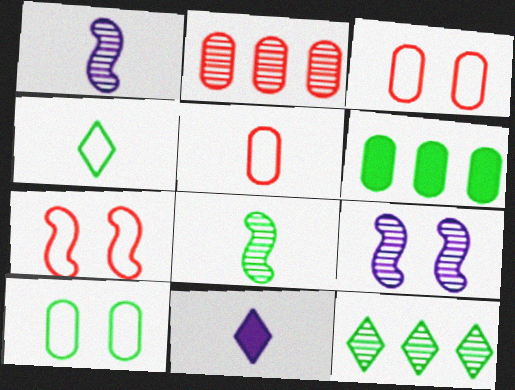[[5, 8, 11]]